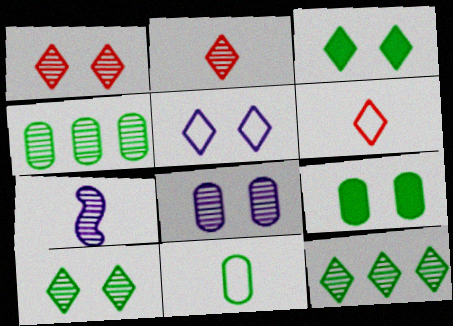[[1, 3, 5], 
[1, 4, 7], 
[4, 9, 11]]